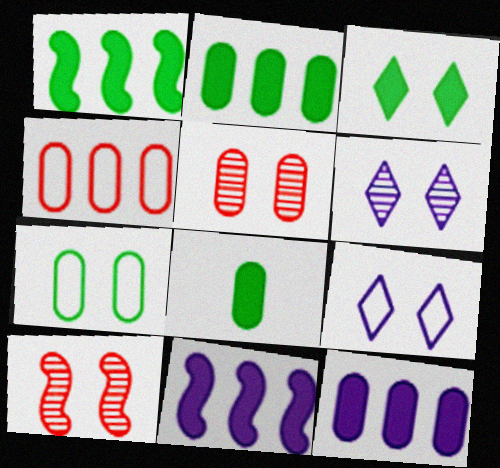[[1, 3, 8]]